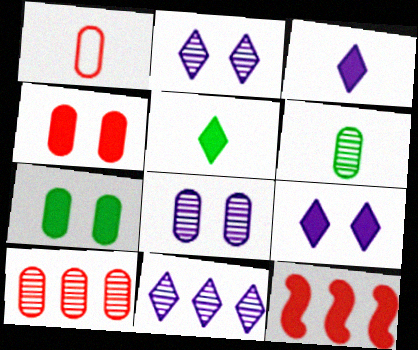[[1, 4, 10], 
[3, 7, 12], 
[6, 8, 10]]